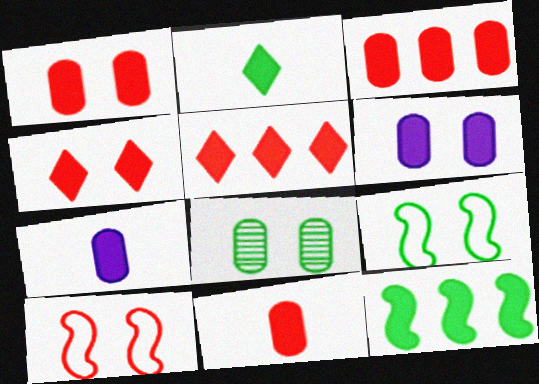[[1, 3, 11], 
[4, 7, 12]]